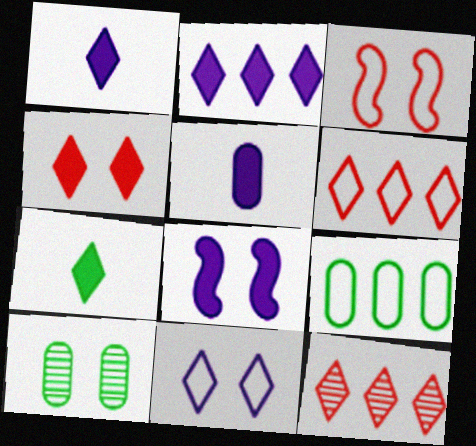[[2, 4, 7], 
[2, 5, 8], 
[7, 11, 12]]